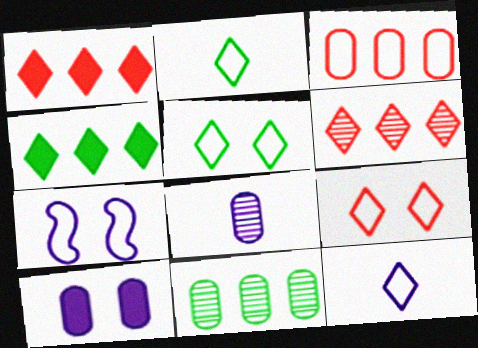[[2, 3, 7]]